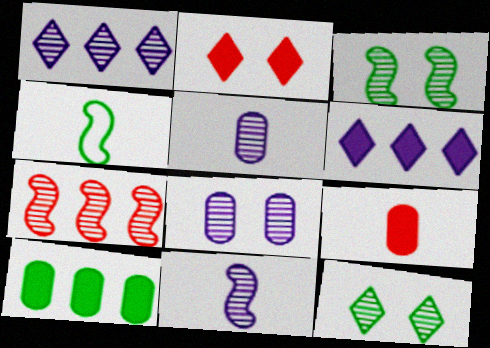[[1, 8, 11], 
[3, 7, 11], 
[4, 10, 12], 
[5, 7, 12]]